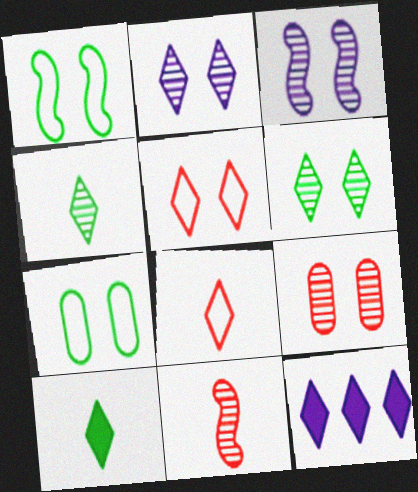[[3, 6, 9], 
[4, 5, 12], 
[6, 8, 12], 
[7, 11, 12]]